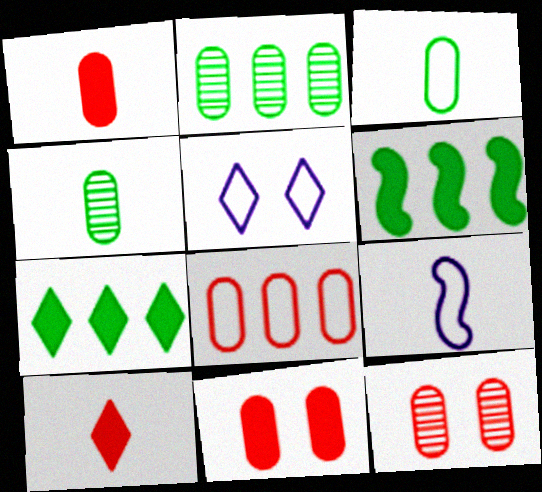[[1, 8, 12], 
[4, 9, 10], 
[7, 9, 12]]